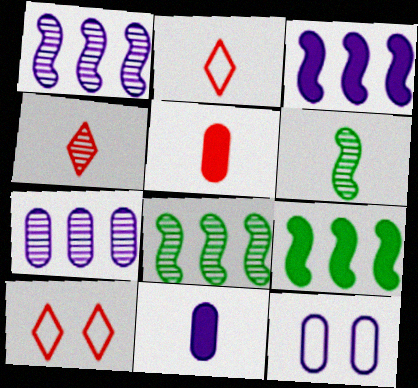[[2, 6, 11], 
[4, 9, 12], 
[7, 11, 12], 
[8, 10, 11]]